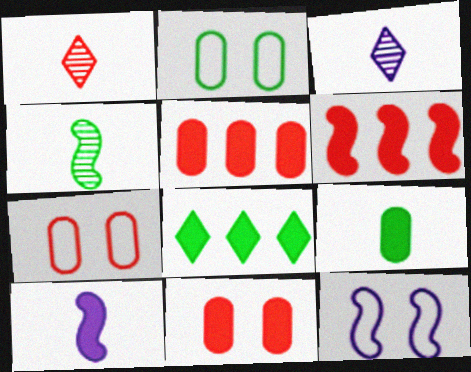[[1, 6, 7], 
[2, 3, 6], 
[2, 4, 8], 
[4, 6, 12], 
[8, 10, 11]]